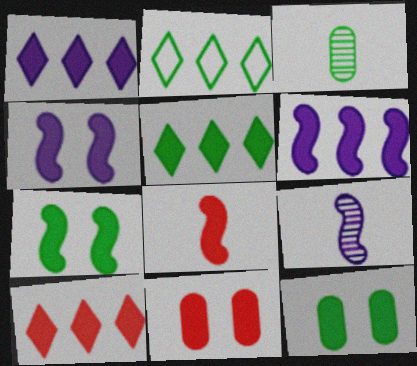[[1, 5, 10], 
[1, 8, 12], 
[2, 3, 7], 
[2, 9, 11], 
[6, 7, 8], 
[8, 10, 11]]